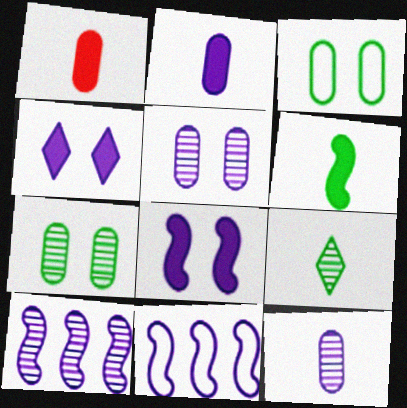[[4, 11, 12]]